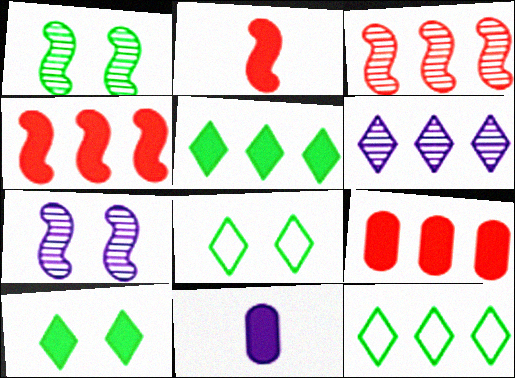[[3, 8, 11], 
[4, 10, 11]]